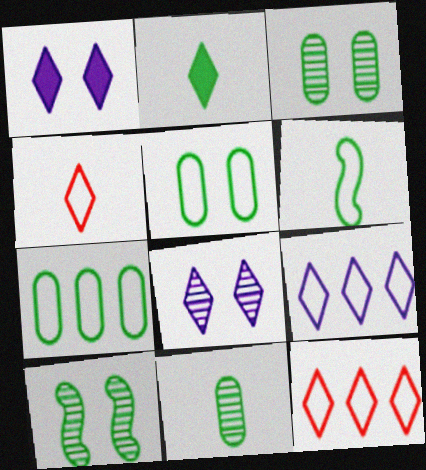[[2, 6, 11], 
[2, 7, 10], 
[2, 8, 12]]